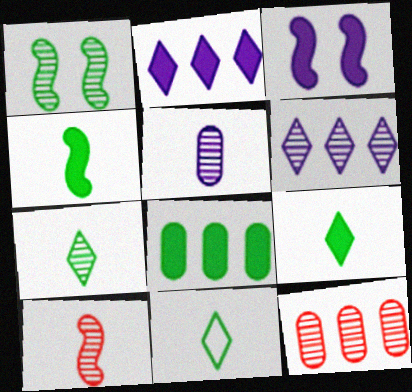[[1, 8, 11], 
[3, 11, 12], 
[5, 7, 10], 
[7, 9, 11]]